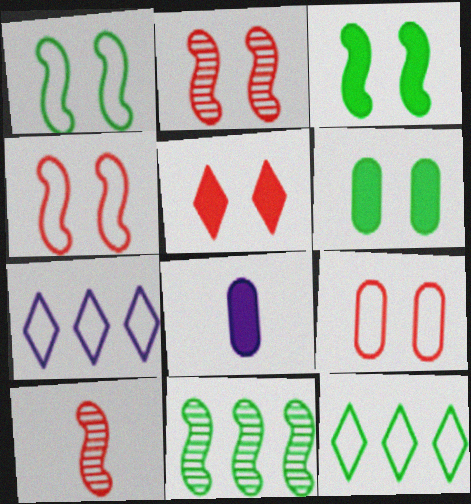[[2, 5, 9], 
[2, 8, 12], 
[6, 7, 10]]